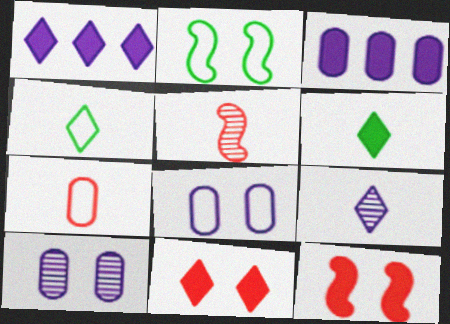[[1, 6, 11], 
[2, 10, 11], 
[3, 6, 12]]